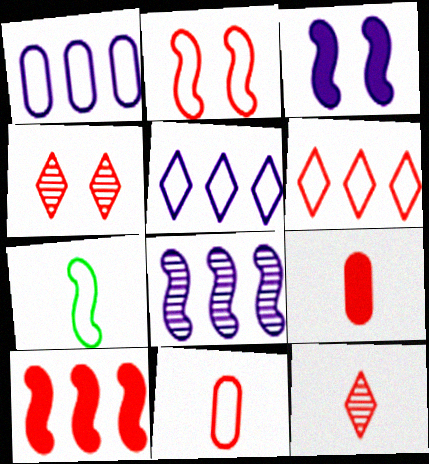[[2, 6, 11], 
[4, 10, 11]]